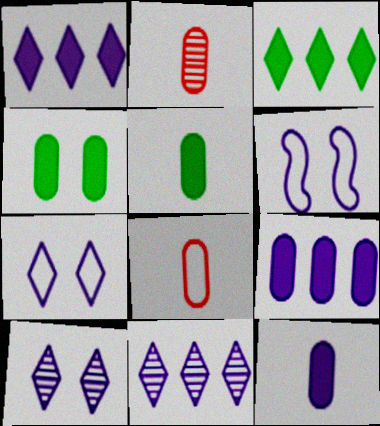[[2, 3, 6], 
[6, 11, 12]]